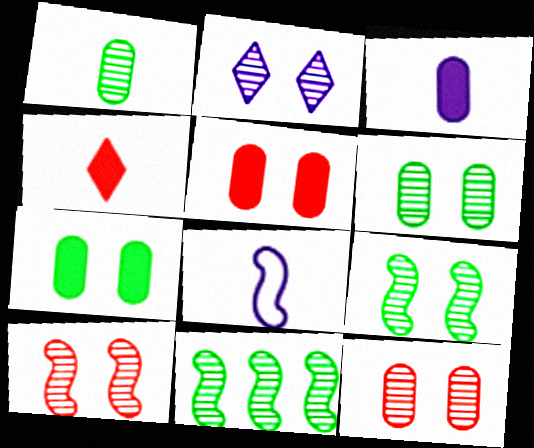[[1, 4, 8], 
[2, 6, 10], 
[2, 9, 12]]